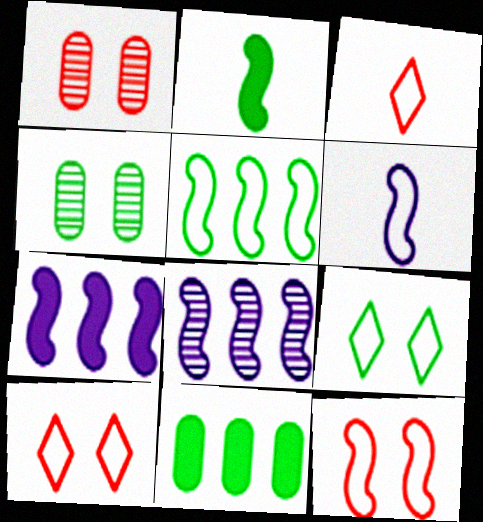[[2, 8, 12], 
[3, 4, 7], 
[5, 6, 12]]